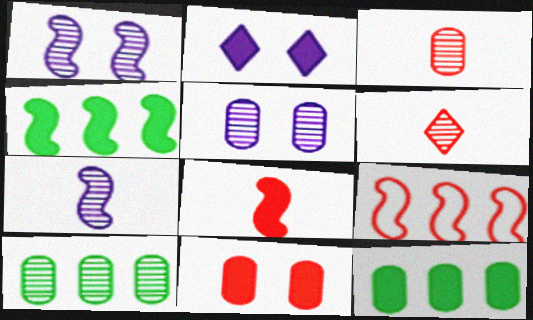[[1, 6, 10], 
[2, 8, 12], 
[3, 5, 10], 
[6, 9, 11]]